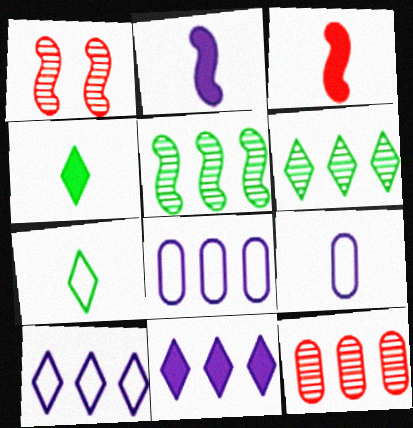[[1, 4, 8]]